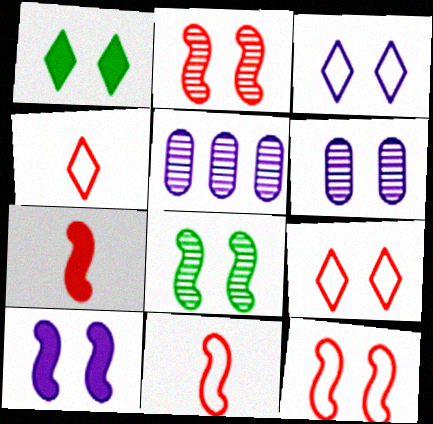[[1, 5, 11], 
[1, 6, 12], 
[3, 6, 10], 
[8, 10, 12]]